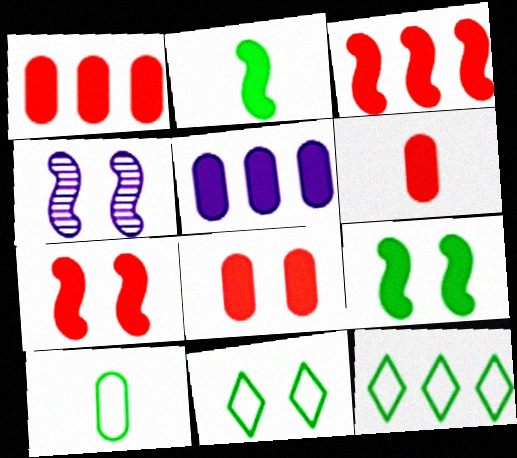[[1, 6, 8], 
[4, 6, 12], 
[4, 8, 11]]